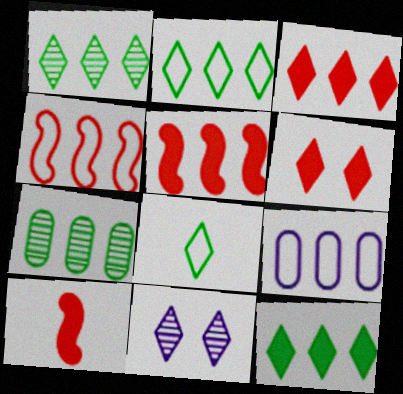[[1, 2, 12], 
[1, 5, 9], 
[2, 4, 9], 
[3, 8, 11]]